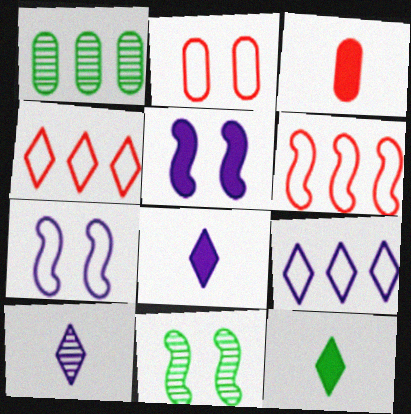[[3, 9, 11]]